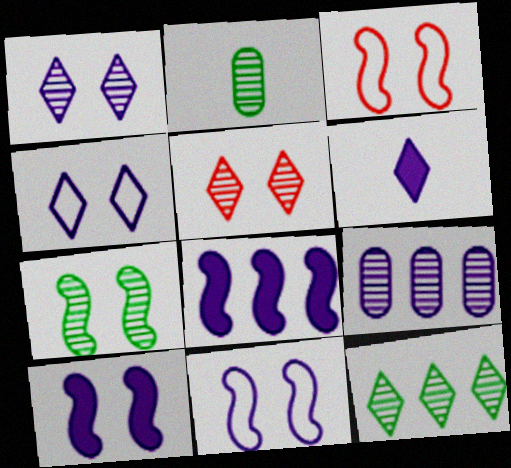[[2, 7, 12], 
[3, 7, 10], 
[6, 9, 11]]